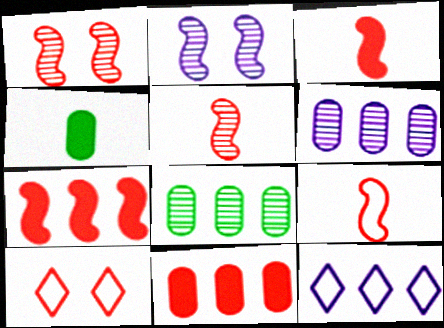[[1, 4, 12], 
[1, 7, 9], 
[3, 5, 9], 
[5, 10, 11], 
[7, 8, 12]]